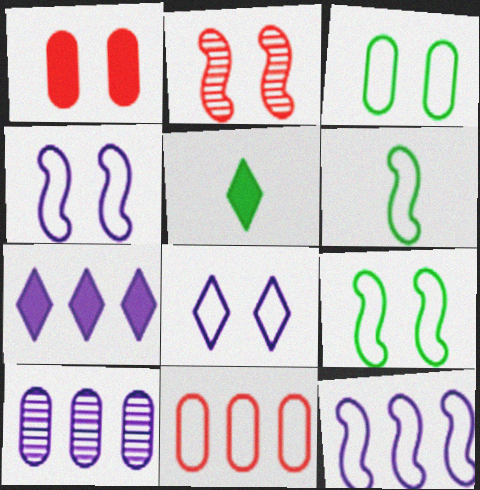[[6, 8, 11], 
[7, 10, 12]]